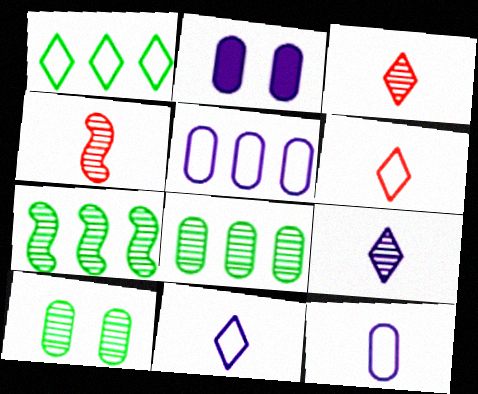[[1, 2, 4], 
[2, 6, 7]]